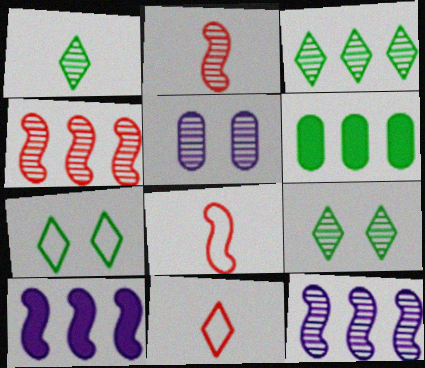[[1, 3, 9], 
[1, 4, 5], 
[2, 3, 5]]